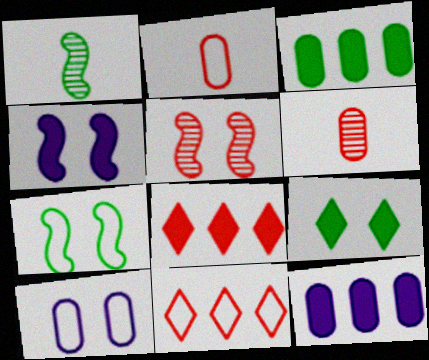[[1, 8, 10], 
[2, 5, 8], 
[3, 6, 10], 
[4, 5, 7], 
[5, 9, 10]]